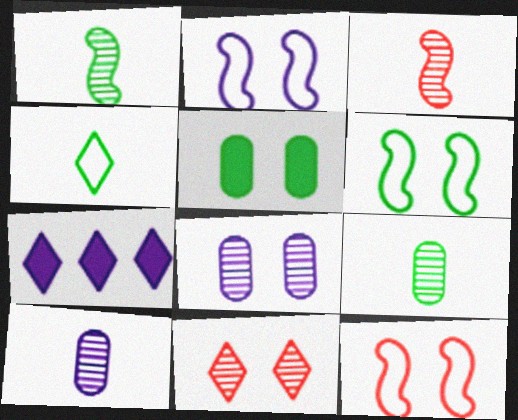[[2, 5, 11], 
[2, 6, 12], 
[2, 7, 10], 
[4, 7, 11], 
[7, 9, 12]]